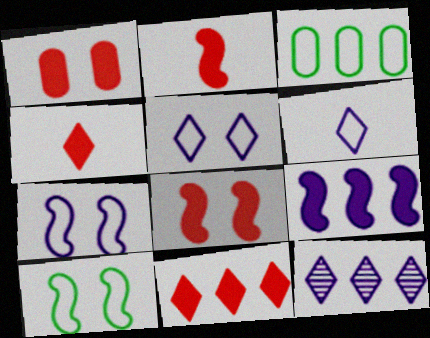[[1, 2, 11]]